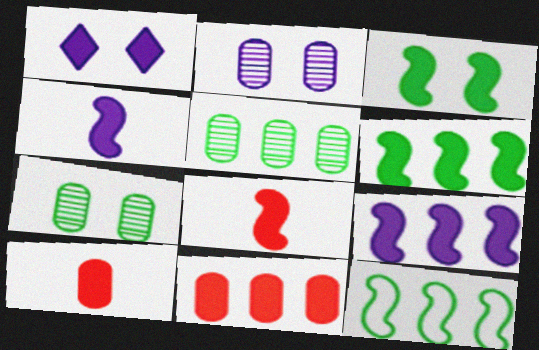[[1, 6, 10], 
[3, 8, 9]]